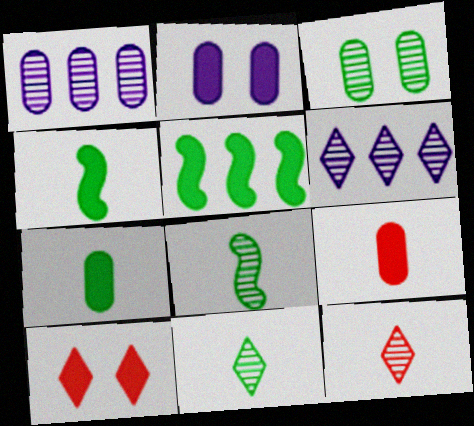[]